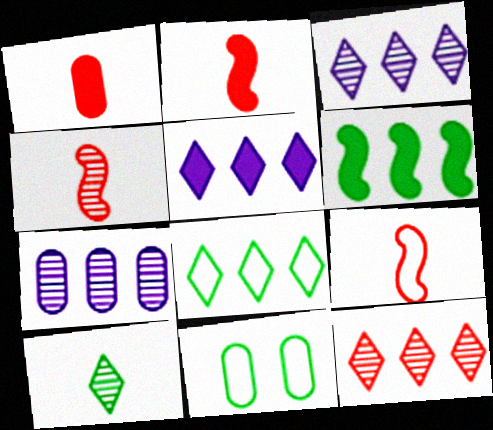[[1, 7, 11], 
[2, 3, 11], 
[2, 4, 9], 
[4, 5, 11], 
[5, 8, 12], 
[6, 10, 11]]